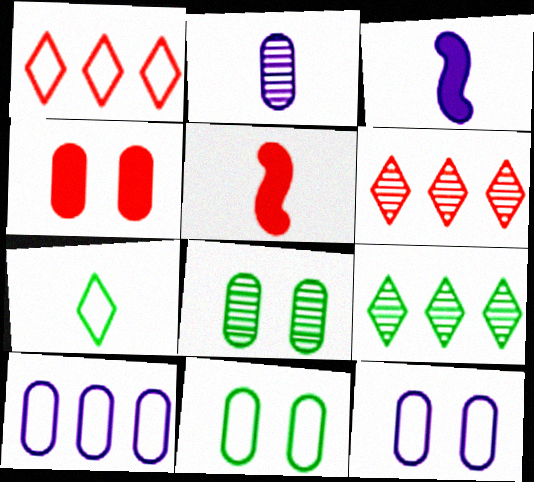[[1, 3, 8], 
[2, 5, 7], 
[3, 6, 11], 
[4, 8, 12], 
[5, 9, 12]]